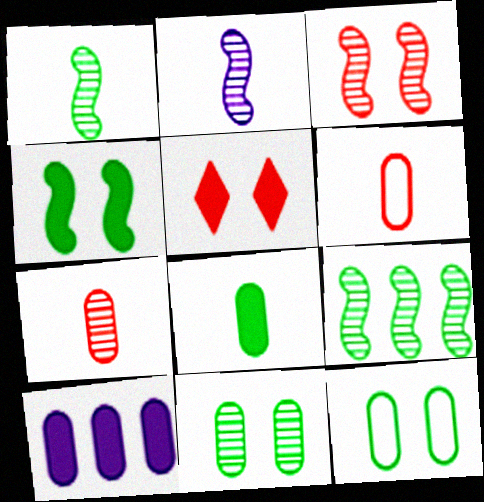[[2, 3, 9], 
[6, 10, 11], 
[7, 10, 12]]